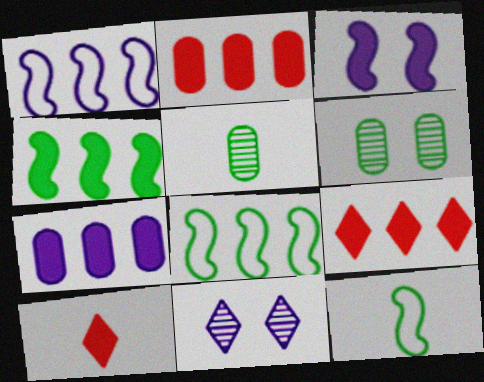[[1, 6, 10], 
[2, 11, 12], 
[4, 7, 9]]